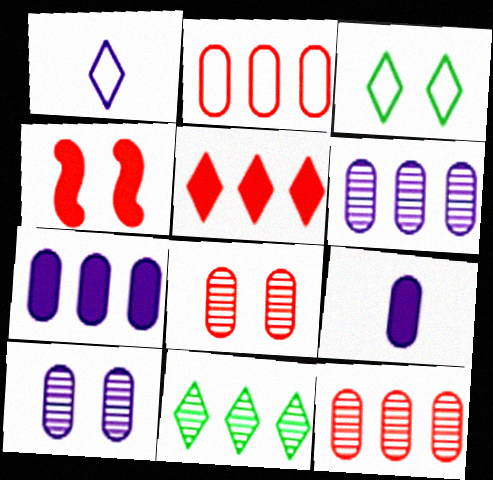[[3, 4, 10]]